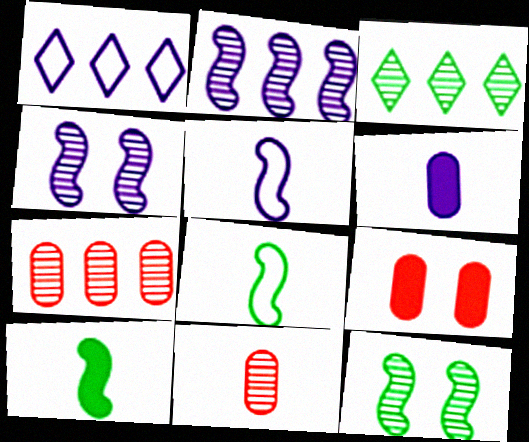[[1, 4, 6], 
[2, 3, 7], 
[3, 4, 11], 
[3, 5, 9]]